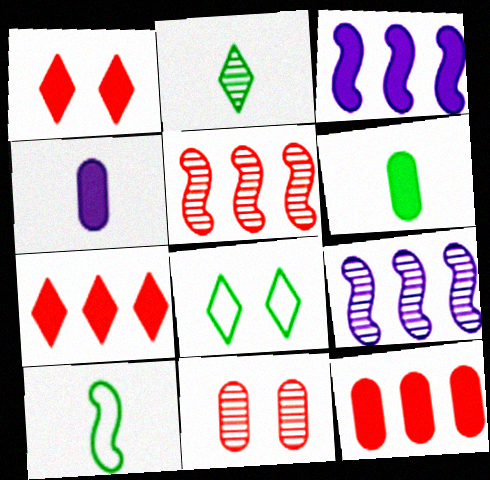[[1, 3, 6], 
[2, 6, 10], 
[2, 9, 11], 
[4, 5, 8]]